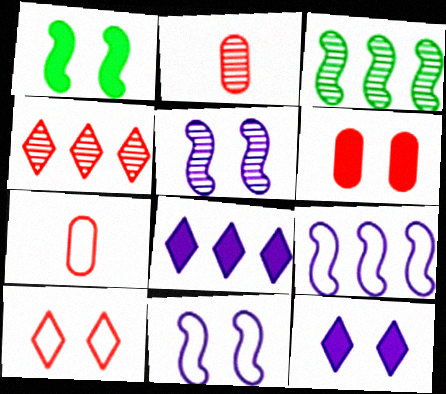[[1, 6, 12], 
[3, 7, 12]]